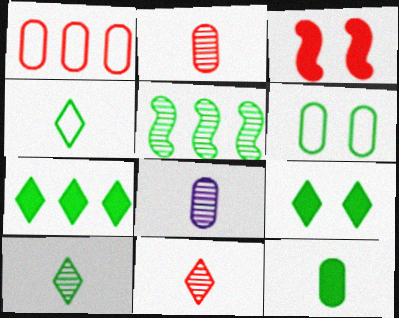[[1, 3, 11]]